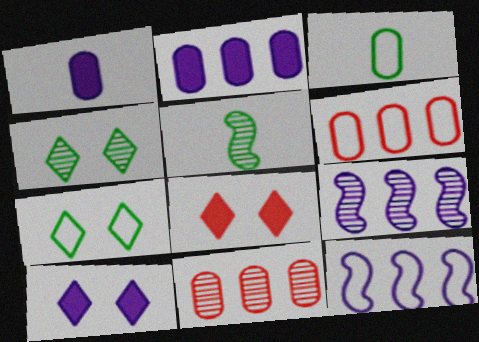[[3, 8, 9], 
[5, 6, 10]]